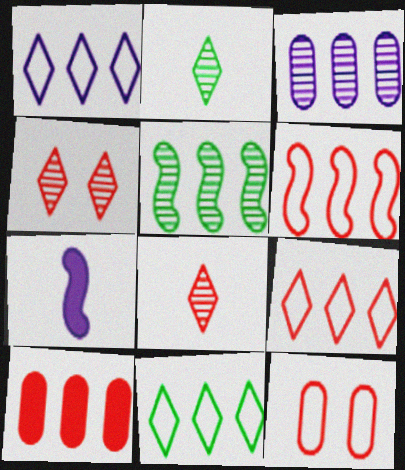[[1, 5, 10], 
[1, 9, 11]]